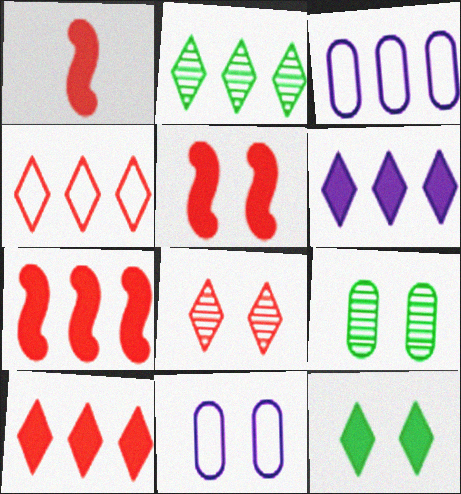[[1, 2, 11], 
[1, 5, 7], 
[2, 3, 7], 
[2, 4, 6]]